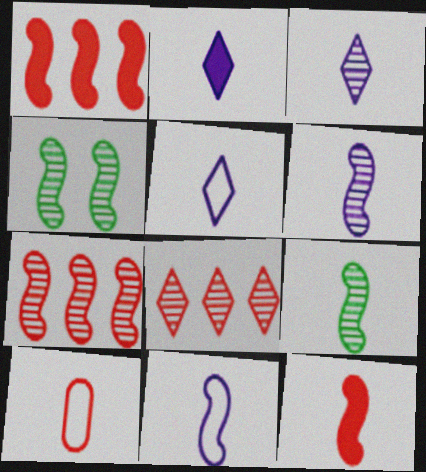[[1, 4, 11], 
[2, 3, 5], 
[2, 9, 10], 
[4, 6, 7], 
[9, 11, 12]]